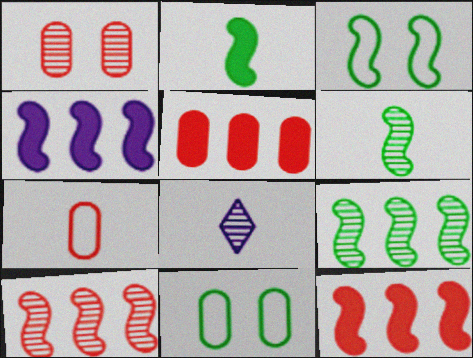[[1, 5, 7], 
[1, 8, 9], 
[2, 3, 9], 
[2, 7, 8], 
[3, 5, 8], 
[8, 11, 12]]